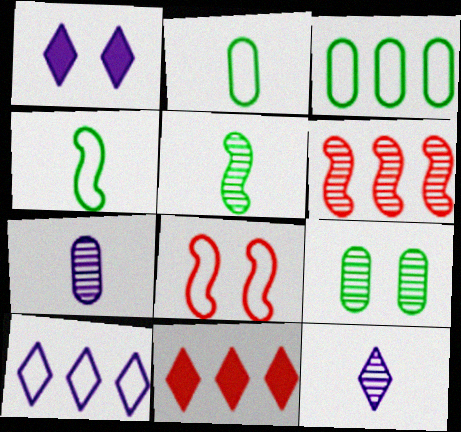[[1, 2, 6], 
[1, 8, 9], 
[1, 10, 12], 
[2, 8, 10], 
[6, 9, 12]]